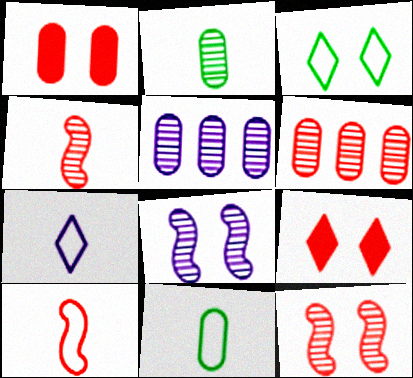[[1, 3, 8], 
[1, 5, 11], 
[6, 9, 10], 
[7, 10, 11]]